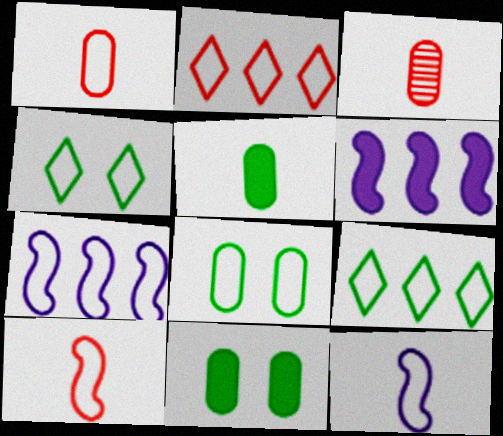[[1, 4, 7], 
[2, 8, 12], 
[3, 4, 6]]